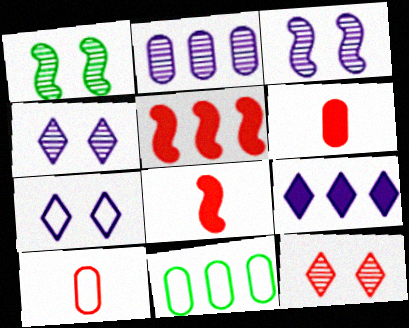[[1, 9, 10], 
[4, 8, 11], 
[5, 10, 12]]